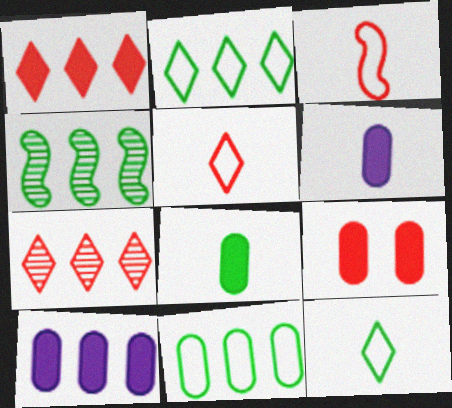[[3, 7, 9], 
[8, 9, 10]]